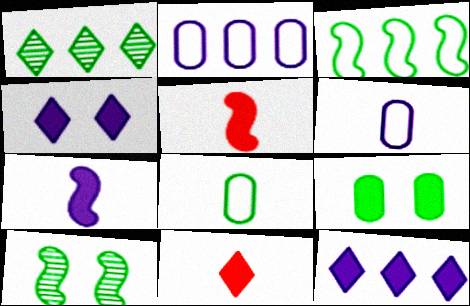[[2, 10, 11], 
[5, 9, 12]]